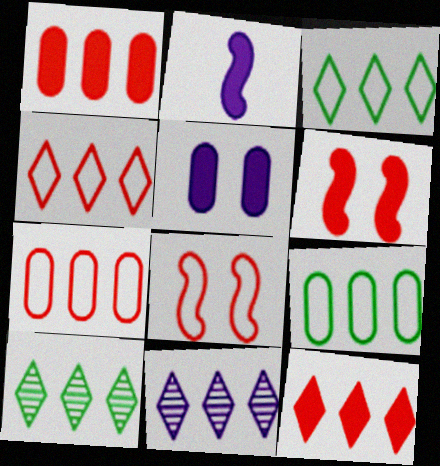[[3, 11, 12]]